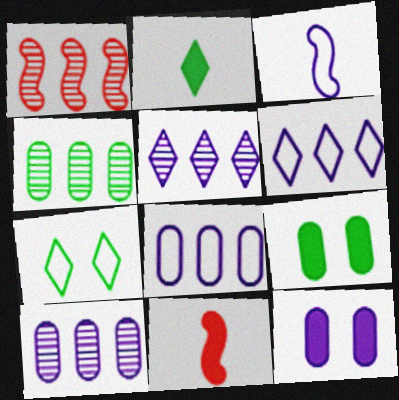[[1, 4, 5], 
[3, 5, 12], 
[7, 10, 11]]